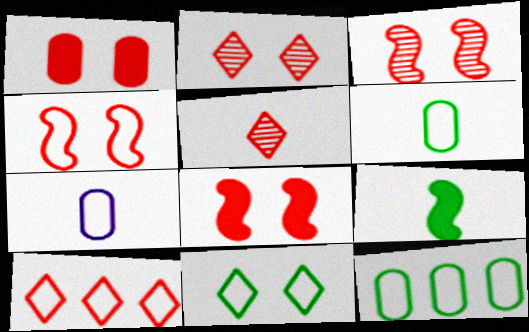[[1, 2, 4], 
[3, 4, 8], 
[5, 7, 9]]